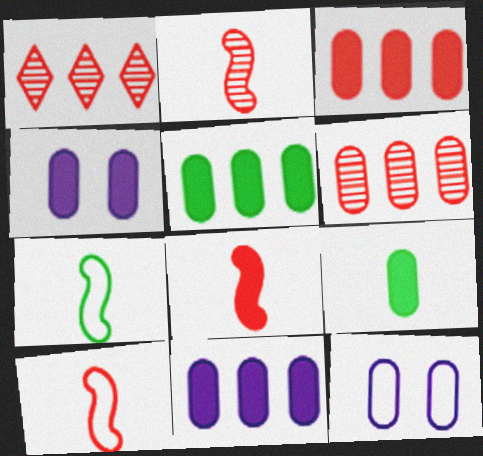[[1, 4, 7], 
[2, 8, 10], 
[3, 4, 9], 
[3, 5, 11], 
[6, 9, 12]]